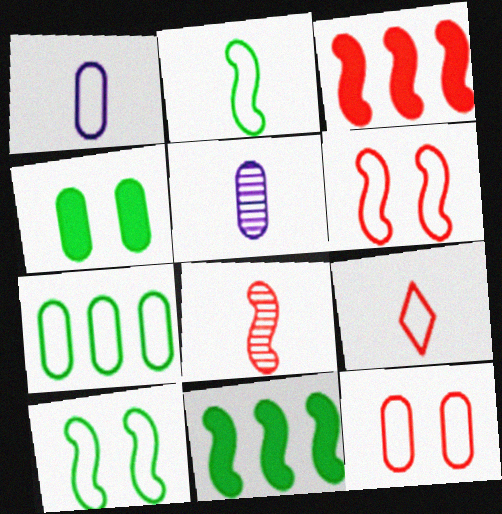[[1, 2, 9], 
[1, 7, 12], 
[3, 6, 8]]